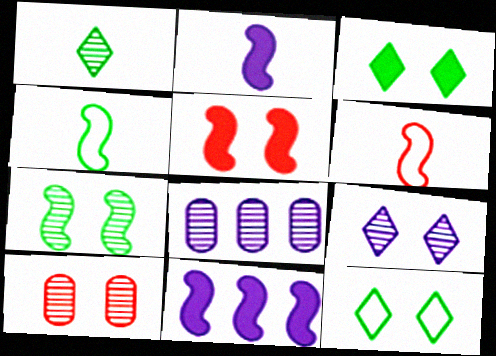[[3, 6, 8], 
[6, 7, 11], 
[7, 9, 10]]